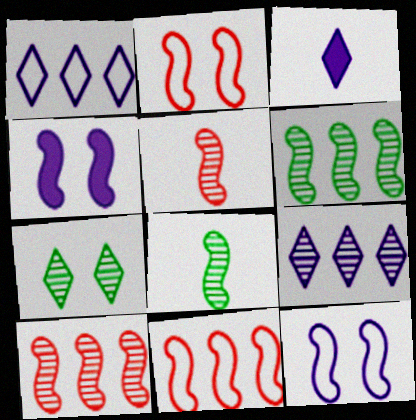[[4, 8, 11]]